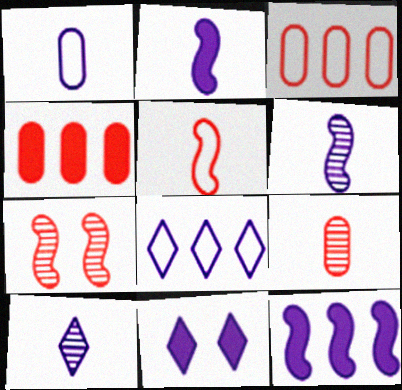[[1, 2, 10], 
[8, 10, 11]]